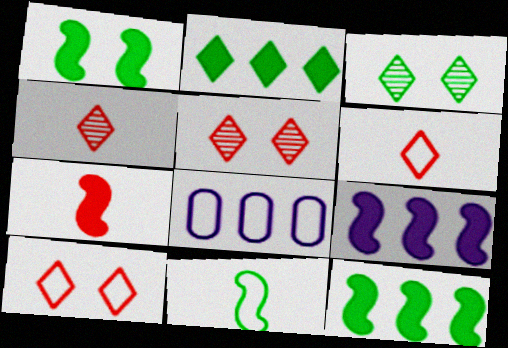[[1, 4, 8], 
[1, 7, 9], 
[3, 7, 8], 
[8, 10, 11]]